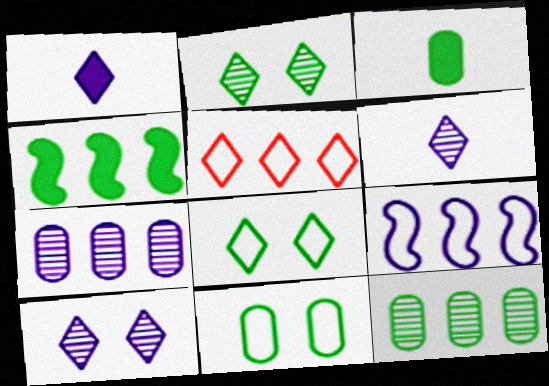[[1, 2, 5], 
[3, 11, 12], 
[4, 5, 7]]